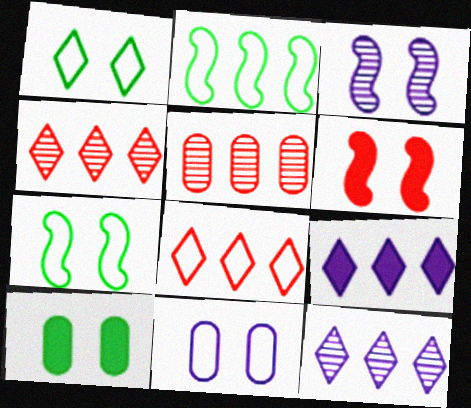[[2, 5, 9], 
[3, 6, 7]]